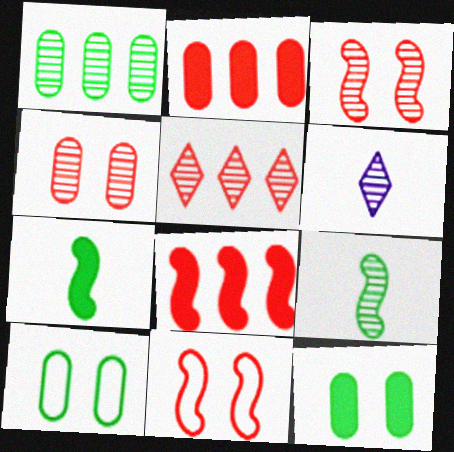[[1, 3, 6], 
[6, 8, 10]]